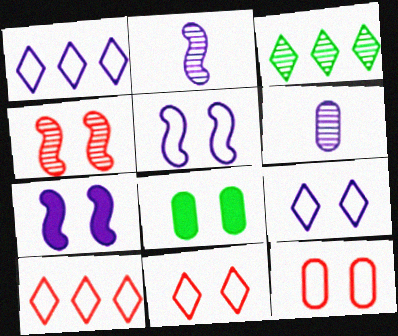[[1, 6, 7], 
[2, 8, 10], 
[3, 4, 6], 
[4, 8, 9]]